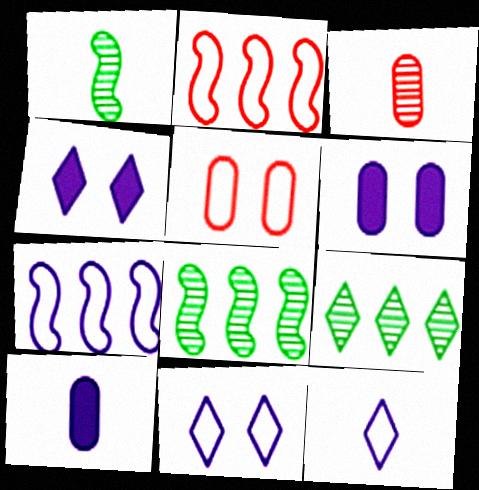[]